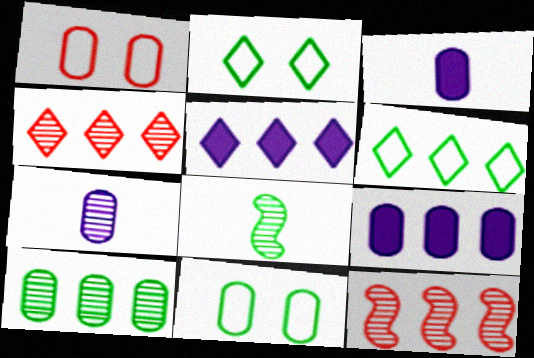[[1, 3, 10], 
[1, 5, 8], 
[2, 3, 12], 
[4, 5, 6], 
[6, 9, 12]]